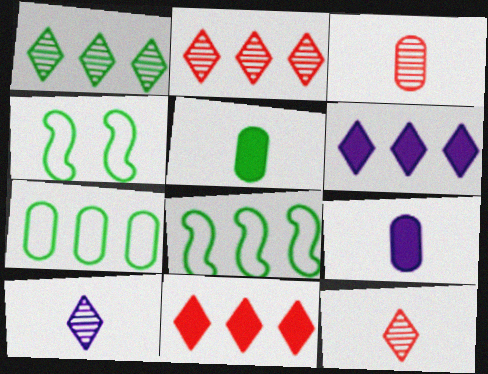[[1, 4, 5], 
[2, 4, 9], 
[3, 4, 6]]